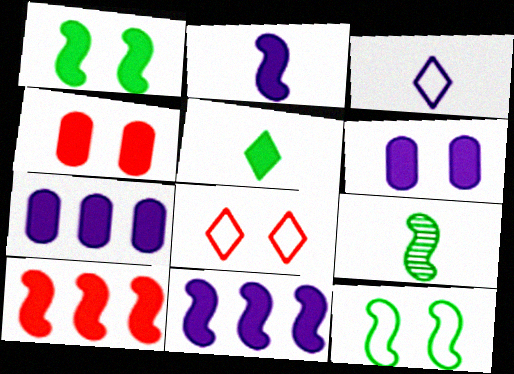[[1, 2, 10], 
[4, 5, 11], 
[5, 6, 10], 
[7, 8, 9]]